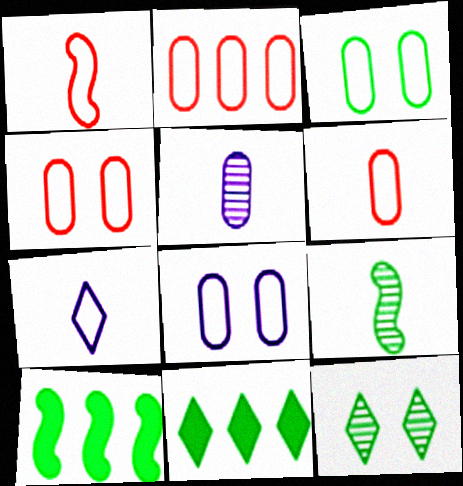[[2, 4, 6], 
[3, 4, 8], 
[3, 9, 11]]